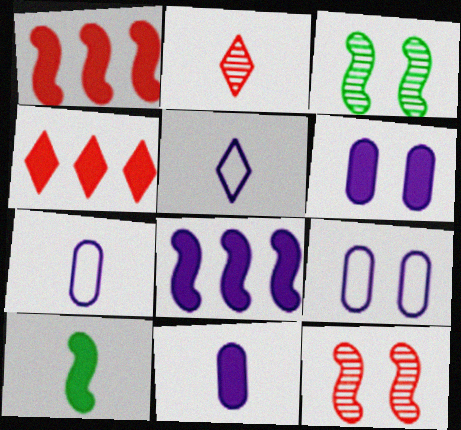[[2, 7, 10], 
[3, 4, 7], 
[4, 6, 10]]